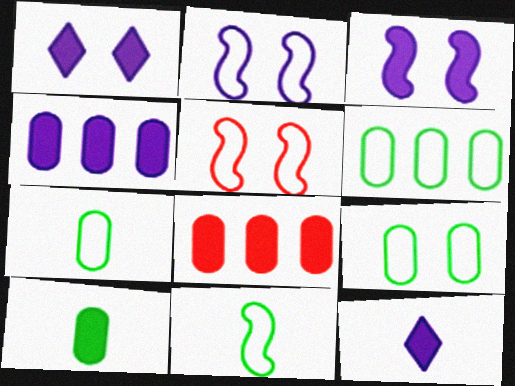[[3, 4, 12], 
[6, 7, 9]]